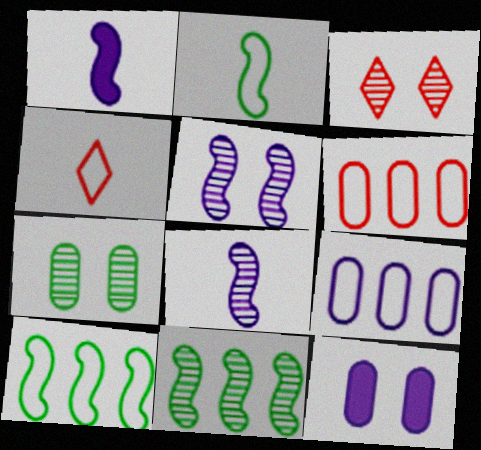[[3, 5, 7], 
[4, 11, 12]]